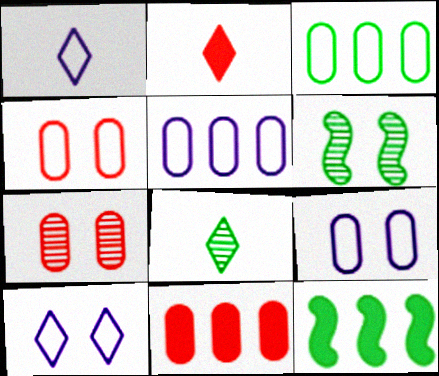[[1, 2, 8], 
[1, 6, 11], 
[1, 7, 12], 
[2, 5, 6]]